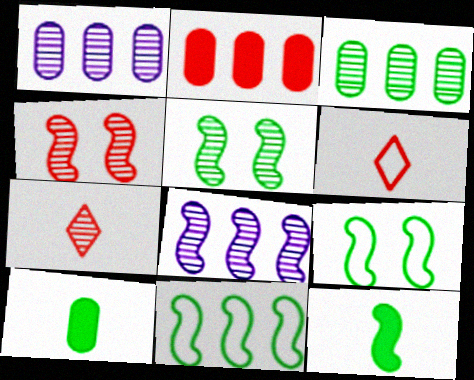[[1, 5, 7], 
[2, 4, 6], 
[5, 11, 12]]